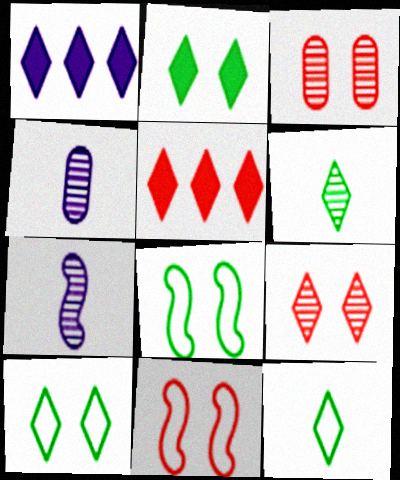[[1, 9, 12], 
[4, 5, 8]]